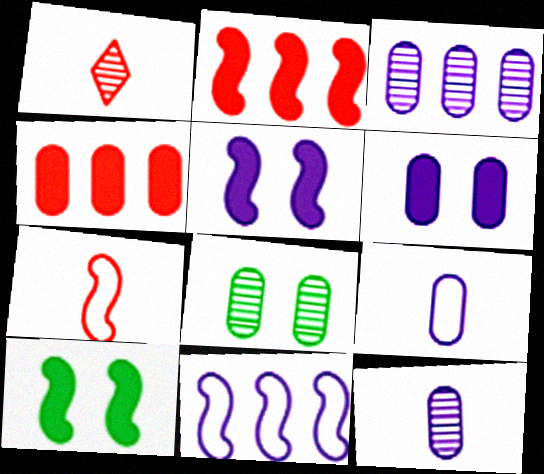[[3, 6, 9], 
[4, 8, 9]]